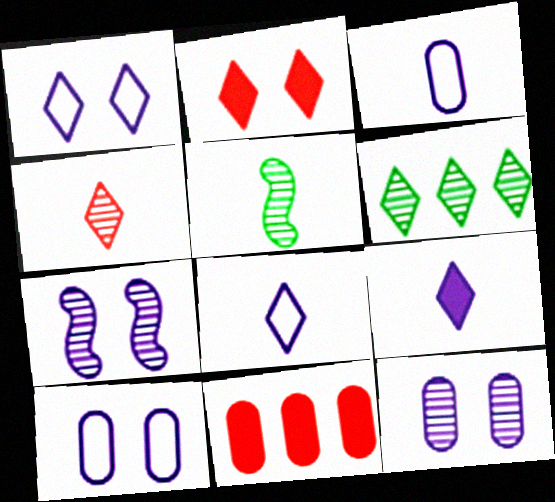[[1, 5, 11], 
[2, 6, 8]]